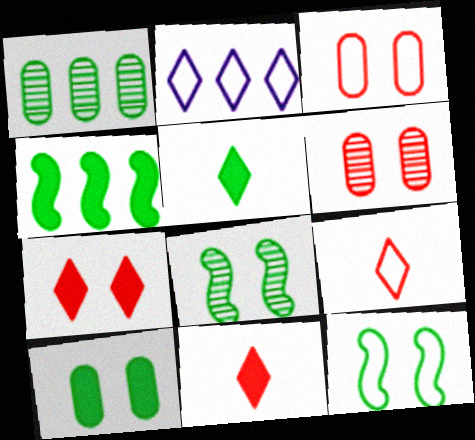[[1, 5, 12], 
[4, 5, 10]]